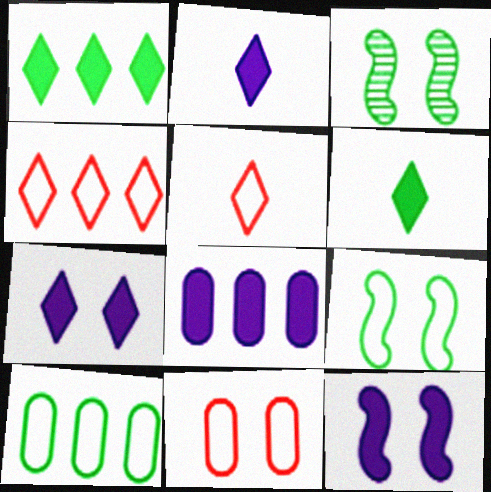[[2, 8, 12], 
[3, 5, 8], 
[3, 6, 10], 
[3, 7, 11]]